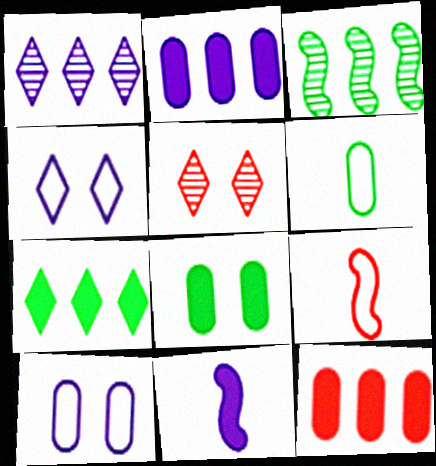[[1, 8, 9], 
[1, 10, 11], 
[5, 9, 12]]